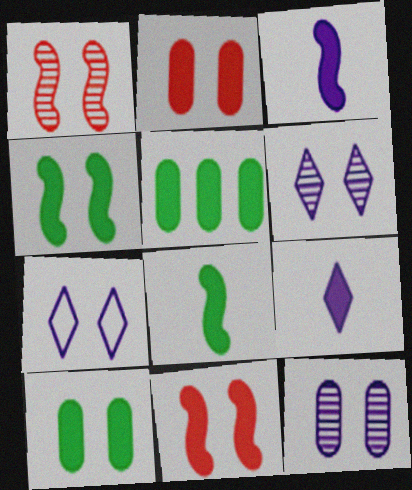[[1, 7, 10], 
[5, 9, 11]]